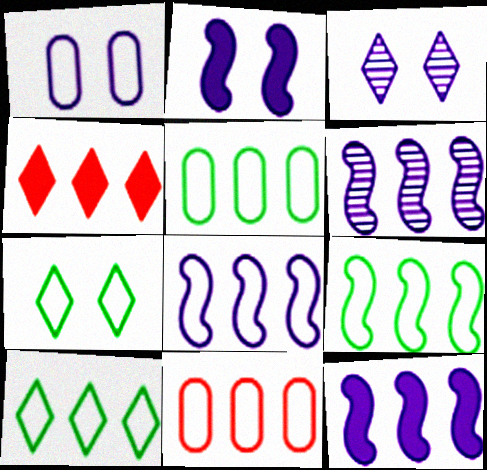[[1, 2, 3], 
[4, 5, 6], 
[5, 9, 10], 
[6, 8, 12], 
[8, 10, 11]]